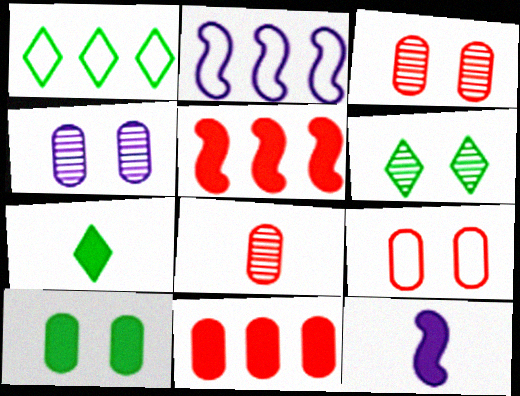[[1, 3, 12], 
[1, 6, 7], 
[2, 3, 7], 
[4, 9, 10], 
[8, 9, 11]]